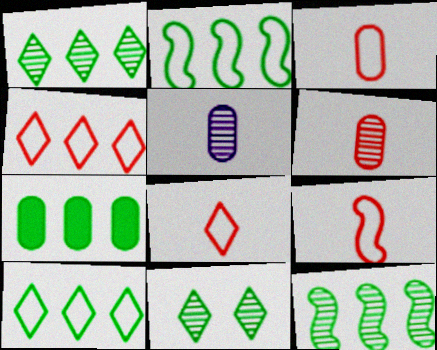[[1, 2, 7], 
[3, 8, 9], 
[7, 10, 12]]